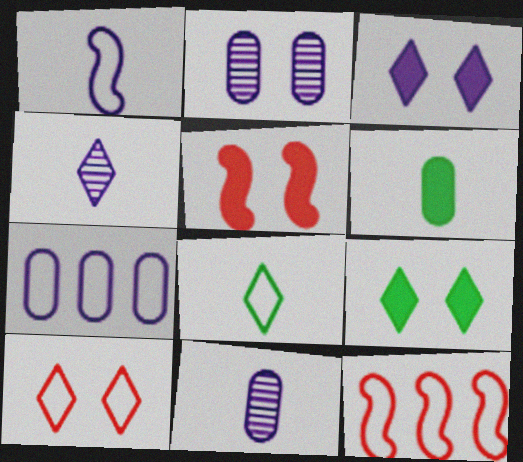[[9, 11, 12]]